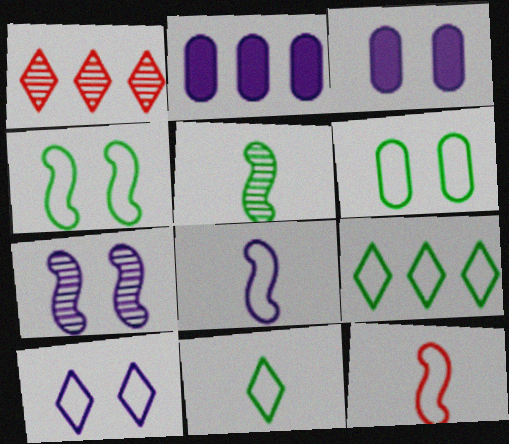[[3, 7, 10]]